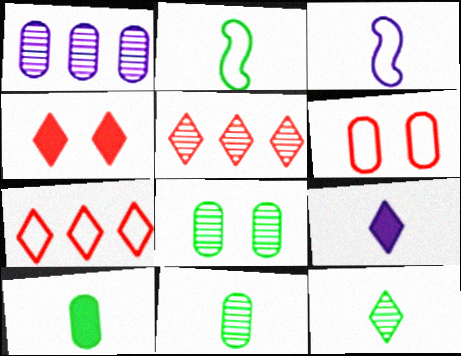[[1, 2, 4], 
[1, 6, 10], 
[2, 10, 12]]